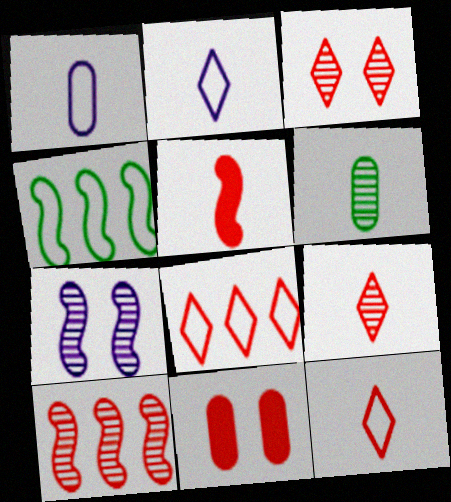[[2, 5, 6], 
[4, 5, 7], 
[10, 11, 12]]